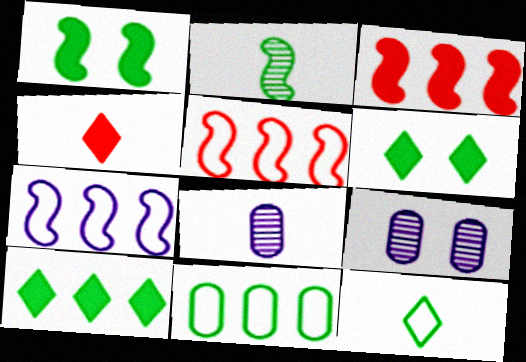[[2, 6, 11], 
[3, 9, 12], 
[5, 6, 8]]